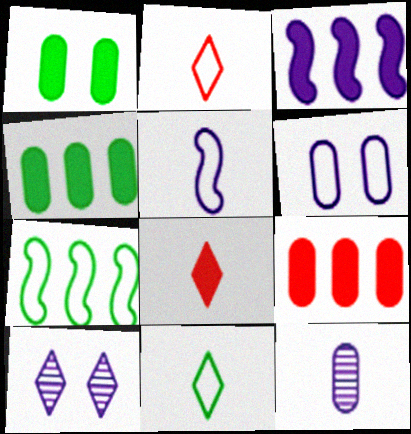[[1, 3, 8], 
[2, 6, 7]]